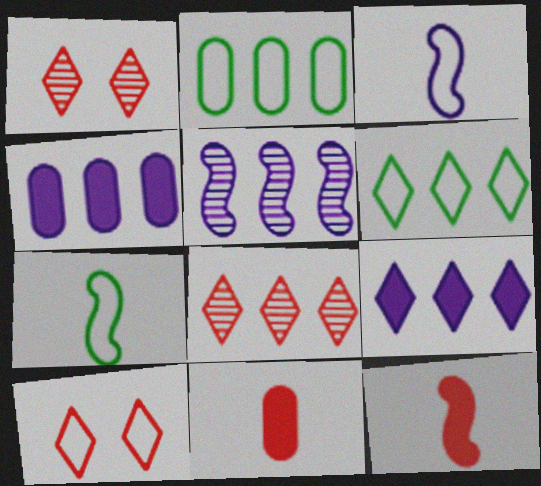[[1, 4, 7], 
[2, 3, 10], 
[6, 8, 9]]